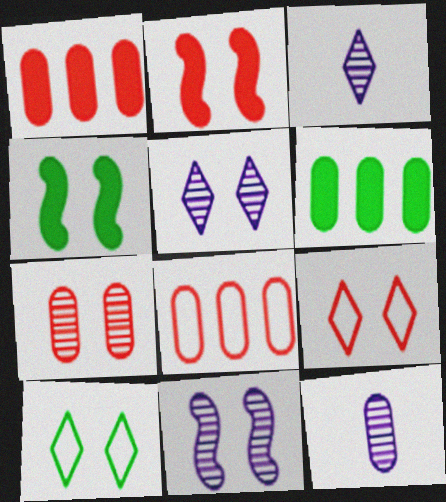[[2, 7, 9], 
[3, 4, 8]]